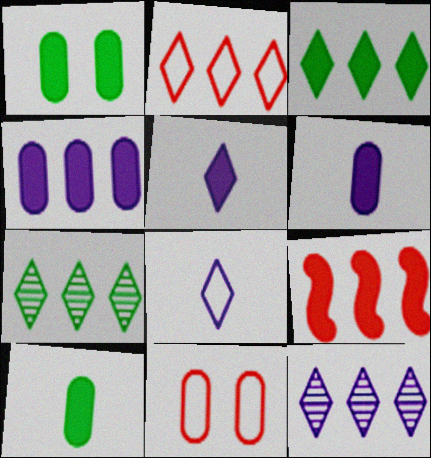[[1, 5, 9], 
[2, 3, 12], 
[3, 4, 9]]